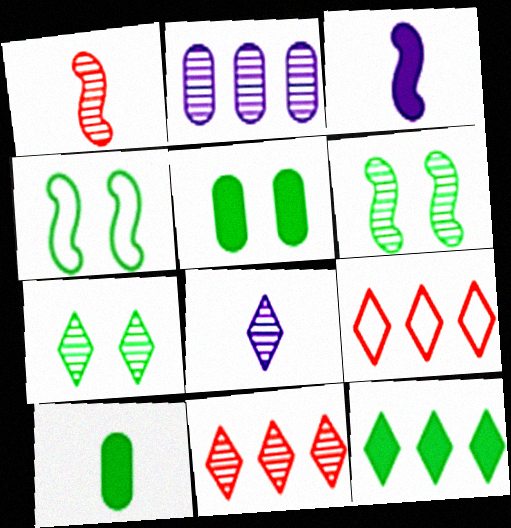[[1, 2, 7], 
[4, 5, 7], 
[7, 8, 11]]